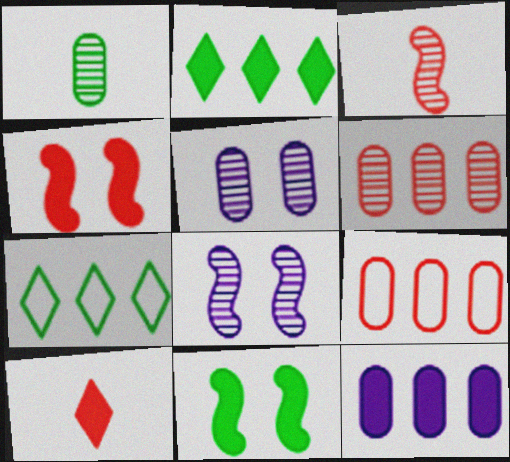[[1, 5, 6], 
[1, 7, 11], 
[10, 11, 12]]